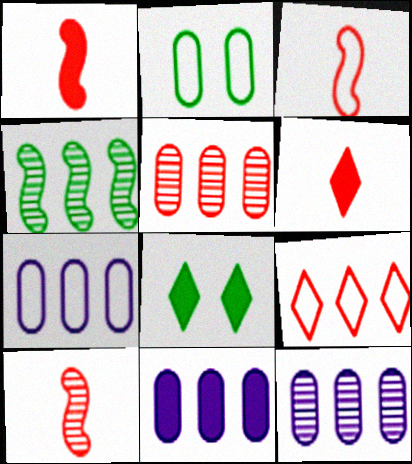[[1, 3, 10], 
[1, 8, 11], 
[3, 8, 12], 
[4, 9, 11], 
[7, 8, 10], 
[7, 11, 12]]